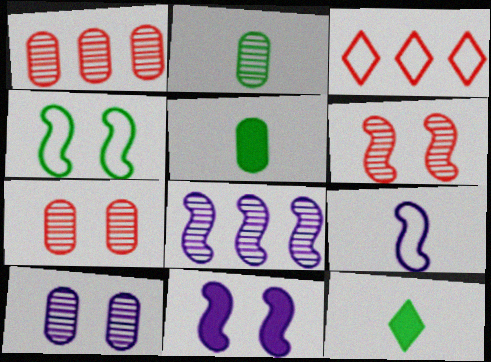[[1, 2, 10], 
[2, 3, 11], 
[4, 6, 11], 
[8, 9, 11]]